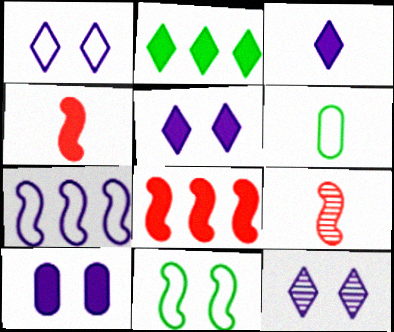[[1, 5, 12], 
[2, 4, 10], 
[3, 6, 9], 
[6, 8, 12]]